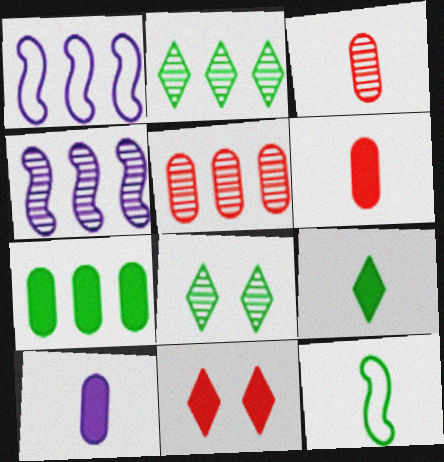[[1, 6, 8], 
[2, 4, 5], 
[3, 4, 8], 
[7, 8, 12]]